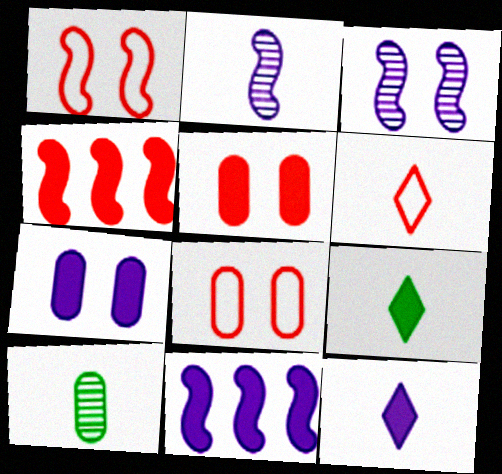[[4, 7, 9], 
[5, 9, 11], 
[7, 11, 12]]